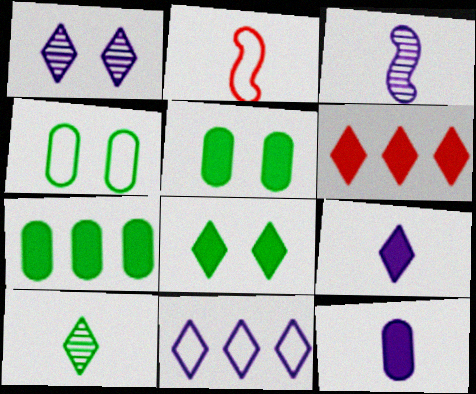[[1, 2, 7], 
[1, 9, 11], 
[2, 4, 11], 
[2, 10, 12], 
[3, 4, 6], 
[6, 8, 9]]